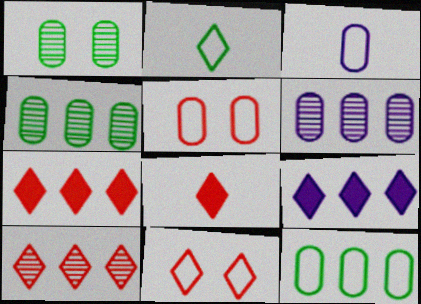[[3, 5, 12], 
[8, 10, 11]]